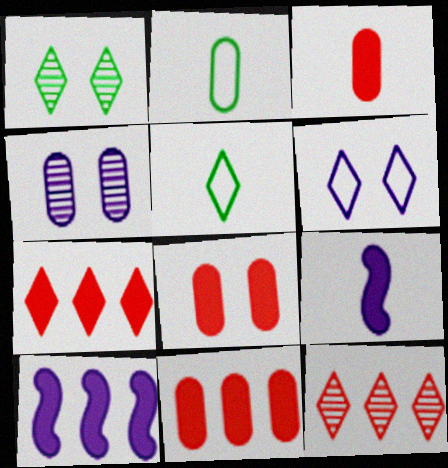[[2, 4, 11], 
[3, 8, 11]]